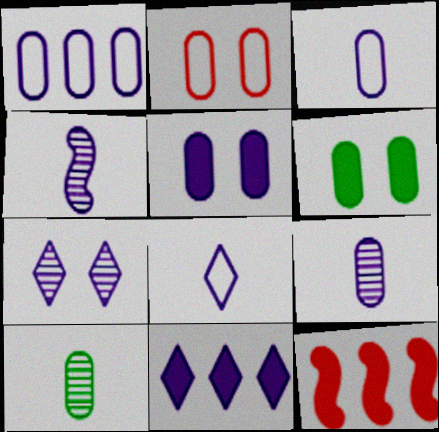[[1, 5, 9], 
[7, 8, 11]]